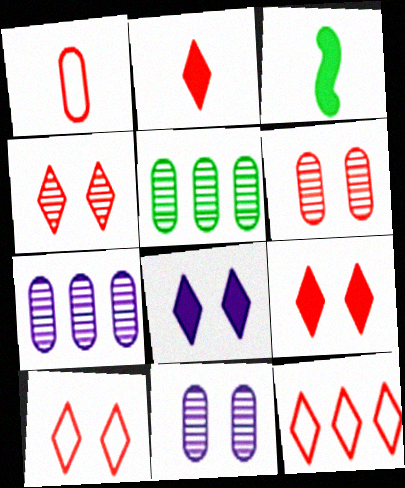[[2, 4, 12], 
[3, 7, 10], 
[3, 11, 12], 
[4, 9, 10]]